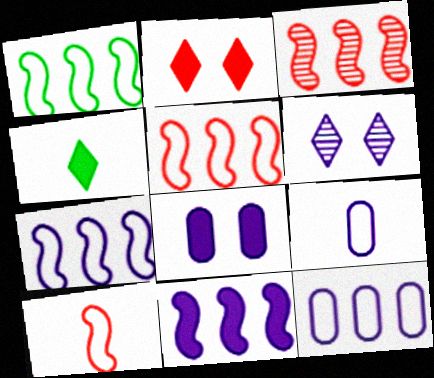[[1, 3, 11], 
[1, 5, 7], 
[6, 9, 11]]